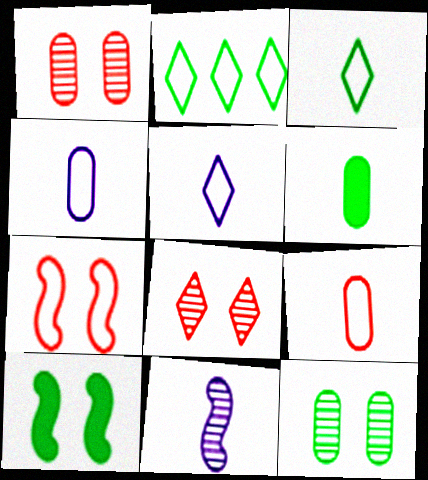[[2, 4, 7]]